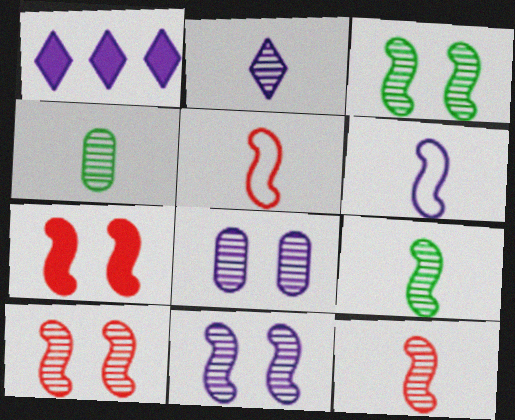[[1, 6, 8], 
[2, 4, 12], 
[3, 10, 11]]